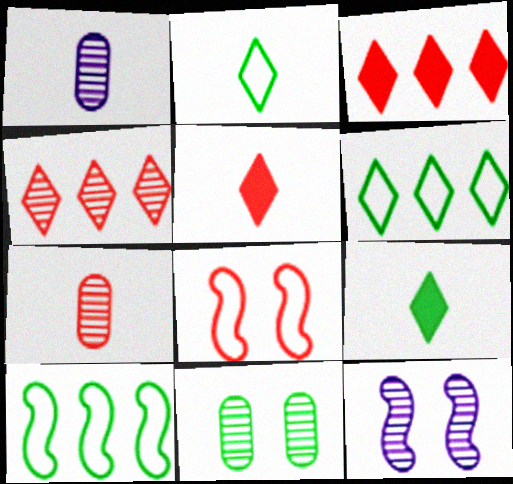[[3, 7, 8], 
[9, 10, 11]]